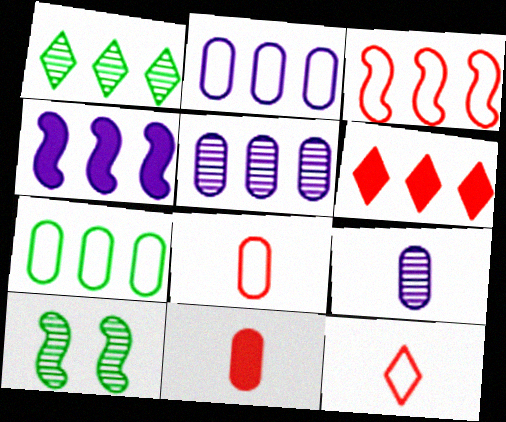[]